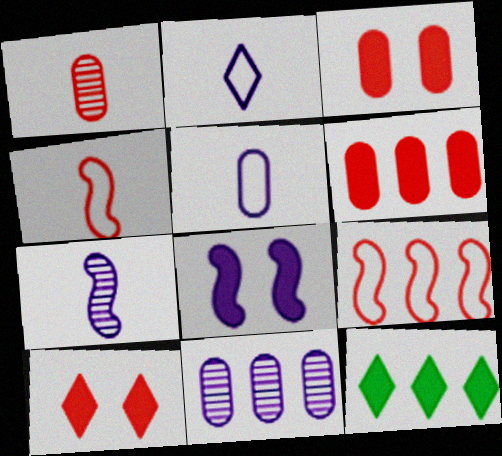[[1, 9, 10], 
[2, 8, 11], 
[9, 11, 12]]